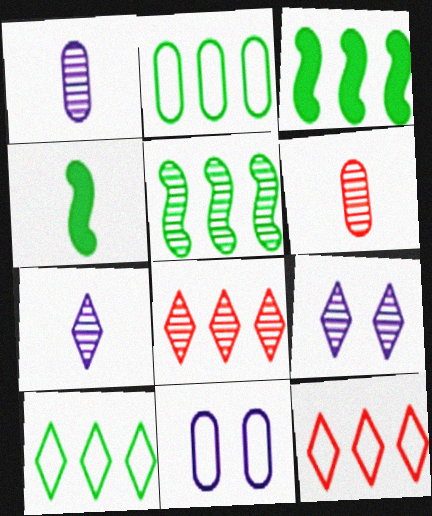[[4, 8, 11], 
[5, 6, 9]]